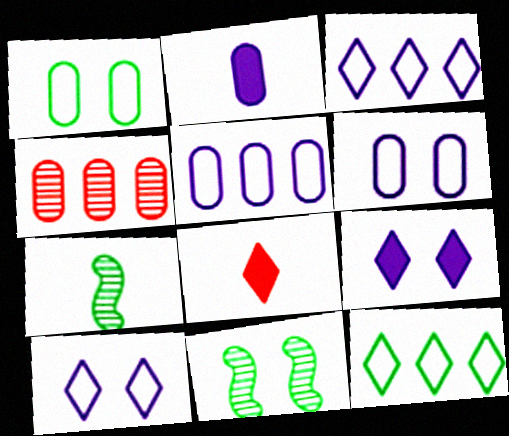[[1, 2, 4], 
[5, 8, 11]]